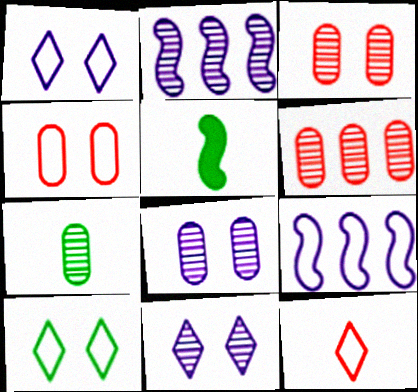[[1, 5, 6], 
[6, 7, 8]]